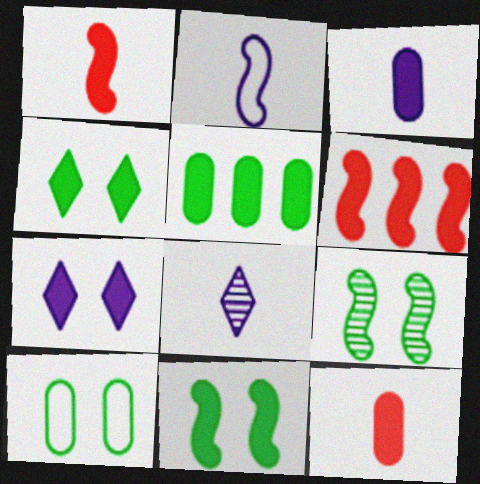[[1, 5, 7], 
[2, 3, 8], 
[2, 6, 9], 
[3, 4, 6], 
[4, 9, 10], 
[6, 8, 10]]